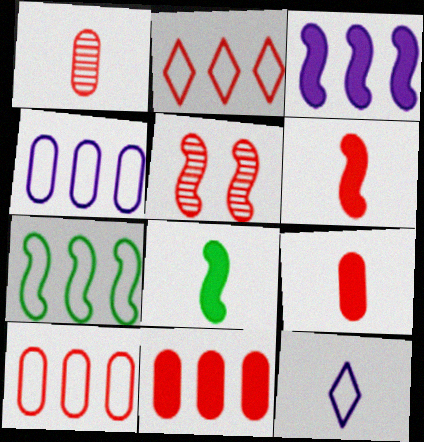[[1, 8, 12], 
[2, 4, 7], 
[2, 5, 9]]